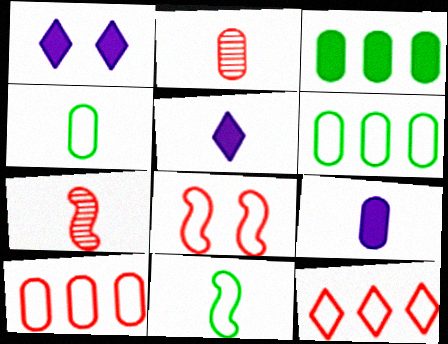[[1, 6, 7], 
[2, 4, 9], 
[2, 5, 11], 
[4, 5, 7]]